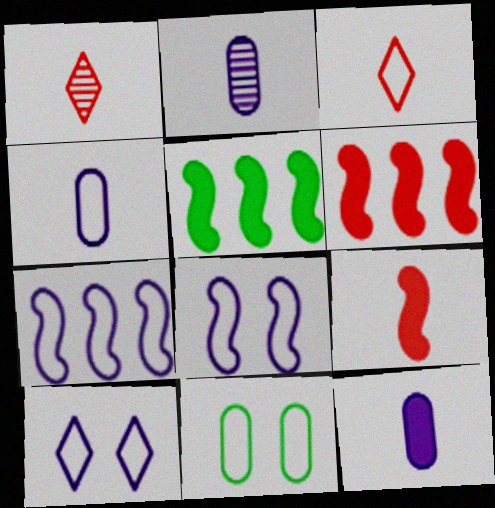[[2, 4, 12], 
[3, 7, 11], 
[4, 7, 10]]